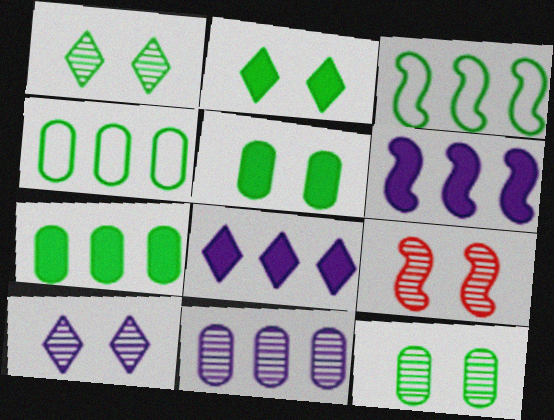[[9, 10, 12]]